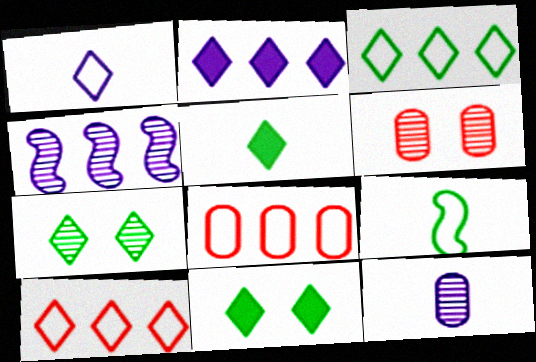[[2, 6, 9], 
[3, 5, 7]]